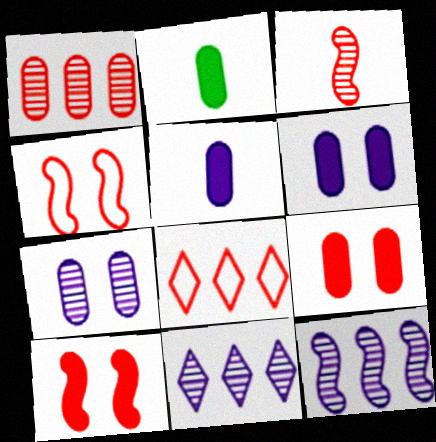[[2, 4, 11], 
[3, 8, 9]]